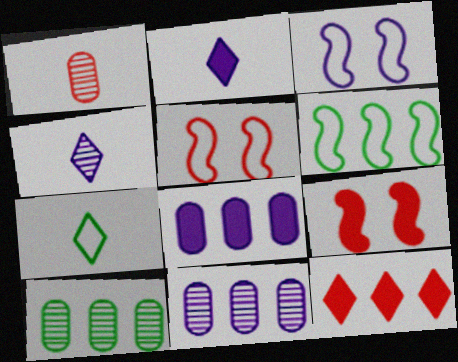[[1, 5, 12], 
[2, 3, 11], 
[2, 5, 10], 
[3, 4, 8], 
[6, 11, 12], 
[7, 9, 11]]